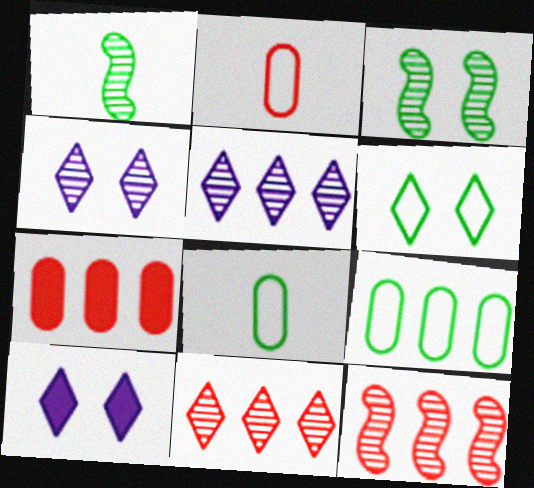[[8, 10, 12]]